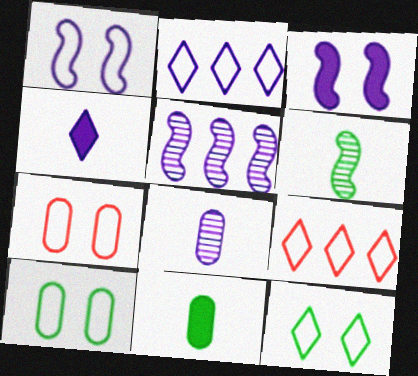[[1, 7, 12], 
[2, 3, 8]]